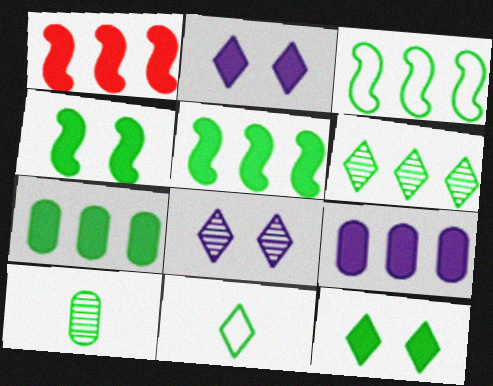[[3, 6, 7], 
[3, 10, 12], 
[6, 11, 12]]